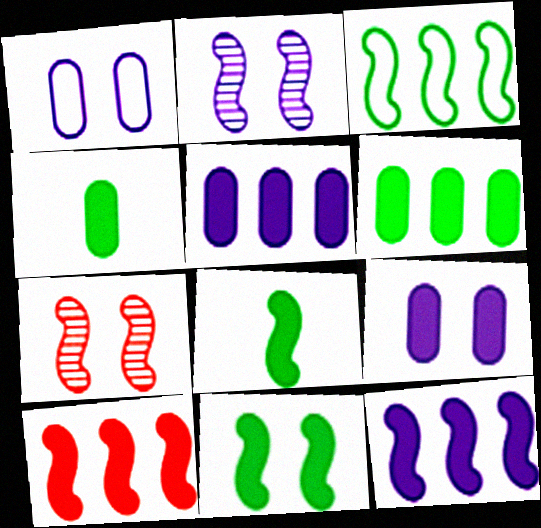[]